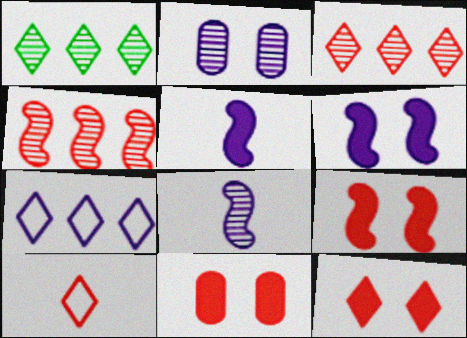[[2, 5, 7], 
[3, 10, 12], 
[4, 10, 11], 
[9, 11, 12]]